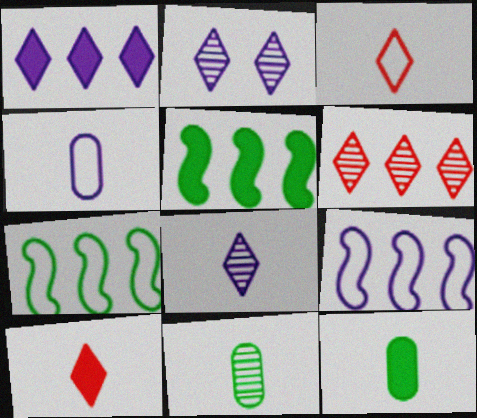[]